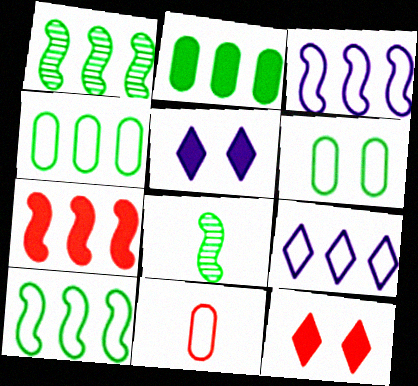[[1, 3, 7], 
[1, 5, 11]]